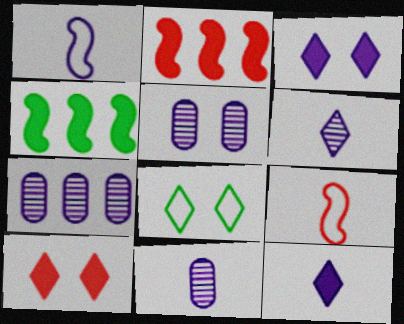[[1, 3, 7], 
[1, 11, 12], 
[2, 8, 11], 
[5, 7, 11]]